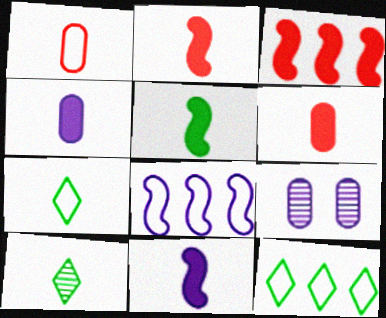[[1, 10, 11], 
[2, 5, 11], 
[2, 9, 12], 
[3, 7, 9]]